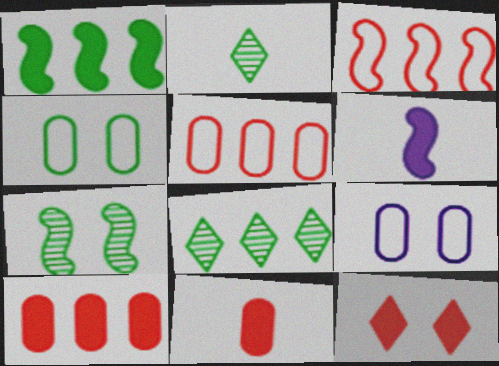[[1, 2, 4], 
[3, 6, 7], 
[7, 9, 12]]